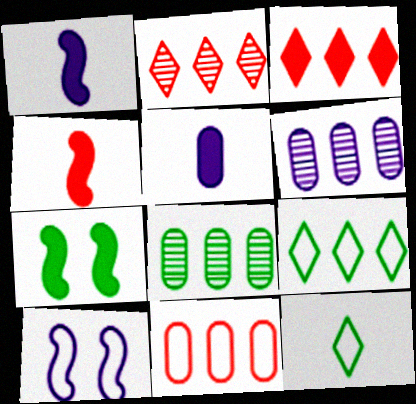[[3, 5, 7], 
[7, 8, 12], 
[10, 11, 12]]